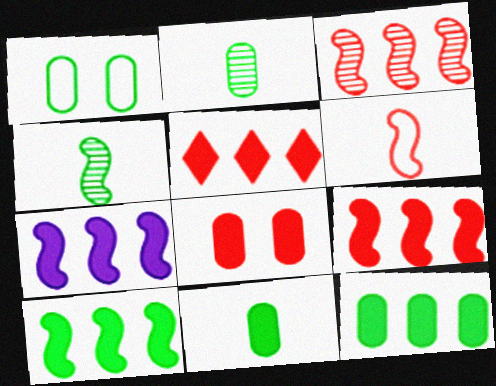[[1, 2, 12], 
[5, 7, 12], 
[7, 9, 10]]